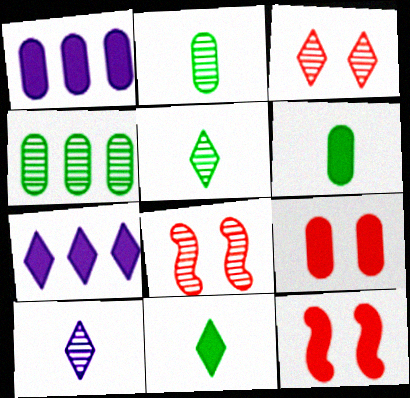[[1, 6, 9], 
[1, 11, 12], 
[4, 8, 10], 
[6, 7, 12]]